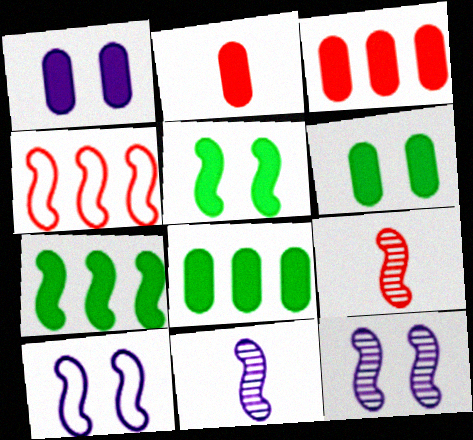[[1, 2, 8], 
[4, 5, 11], 
[7, 9, 10]]